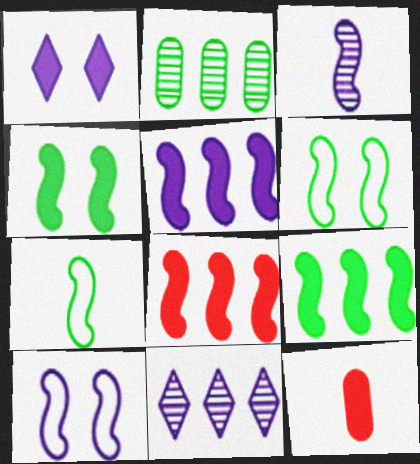[[1, 9, 12], 
[3, 5, 10], 
[3, 6, 8], 
[5, 8, 9], 
[6, 11, 12]]